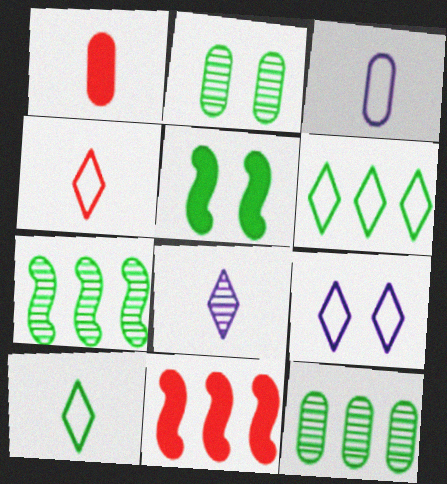[[1, 7, 9], 
[4, 6, 9], 
[5, 10, 12]]